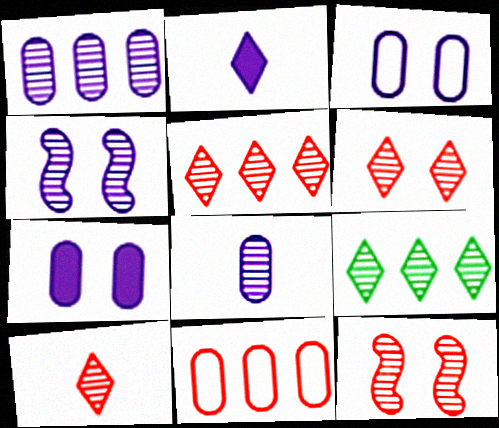[[5, 6, 10], 
[8, 9, 12]]